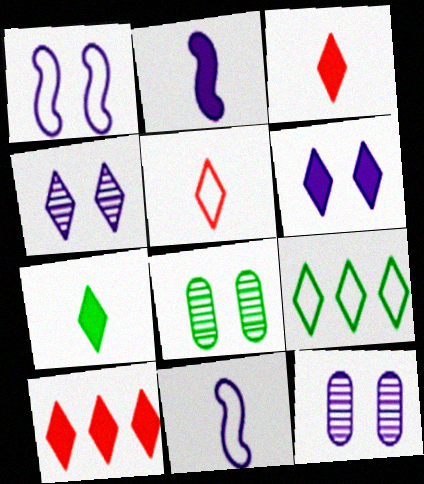[[1, 6, 12], 
[3, 4, 9], 
[6, 7, 10], 
[8, 10, 11]]